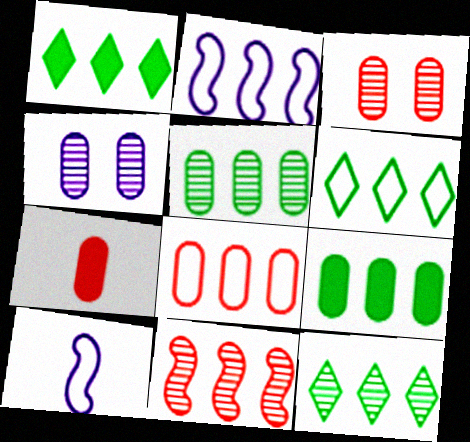[[1, 3, 10], 
[1, 6, 12], 
[2, 6, 8], 
[3, 7, 8]]